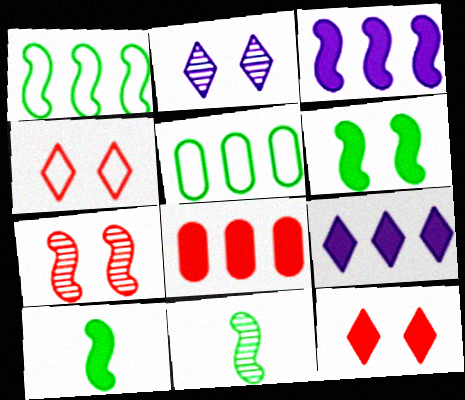[[1, 6, 11]]